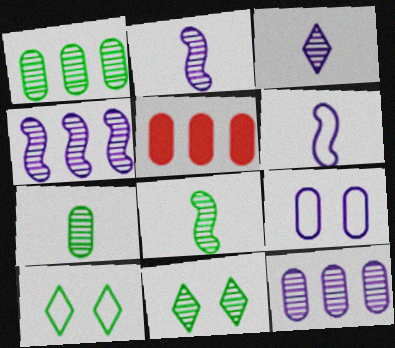[[1, 8, 11], 
[2, 5, 10], 
[5, 6, 11], 
[5, 7, 9]]